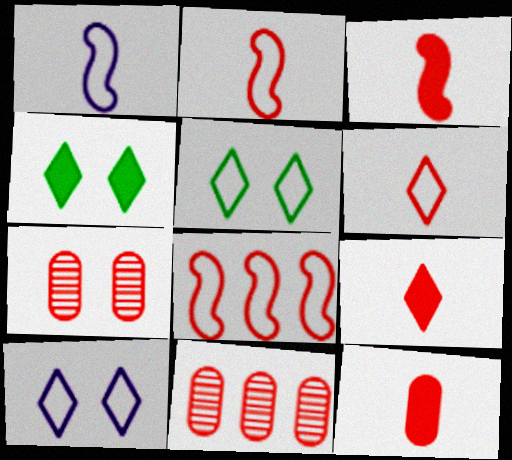[[1, 4, 11], 
[3, 9, 12], 
[7, 8, 9]]